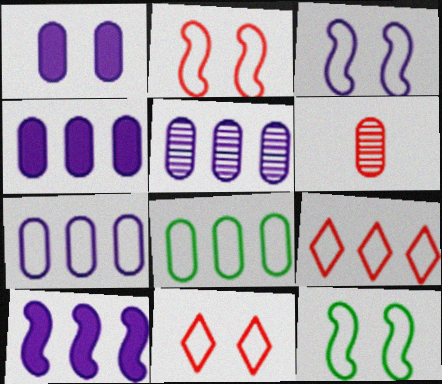[[1, 6, 8], 
[2, 3, 12], 
[4, 5, 7]]